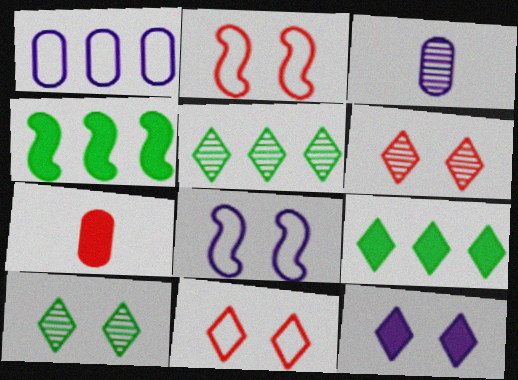[[2, 3, 9], 
[3, 4, 11], 
[4, 7, 12], 
[5, 7, 8], 
[10, 11, 12]]